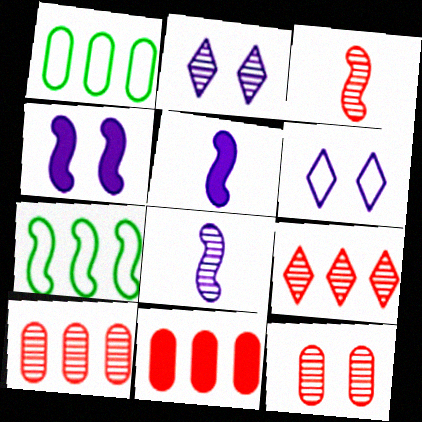[[3, 4, 7], 
[3, 9, 12]]